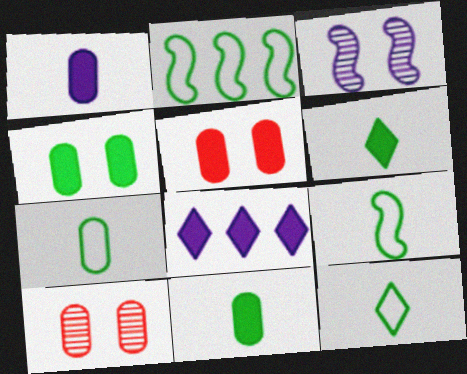[[7, 9, 12], 
[8, 9, 10]]